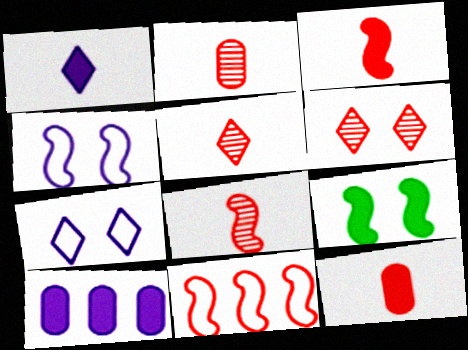[[2, 5, 8], 
[6, 11, 12]]